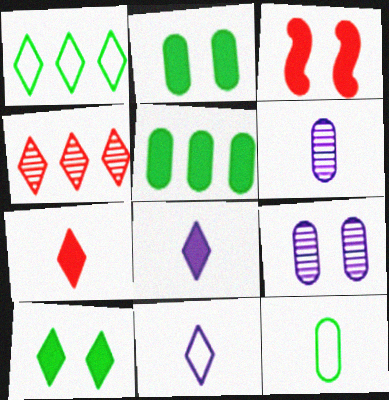[[1, 3, 6], 
[3, 5, 8], 
[4, 10, 11]]